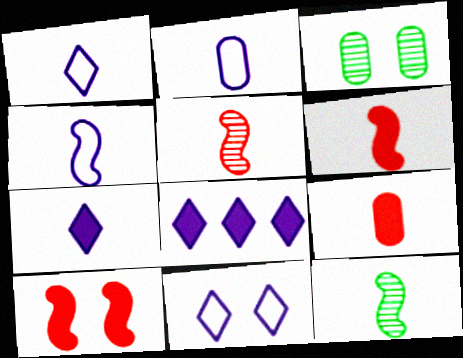[[1, 2, 4], 
[1, 9, 12], 
[3, 10, 11], 
[4, 6, 12]]